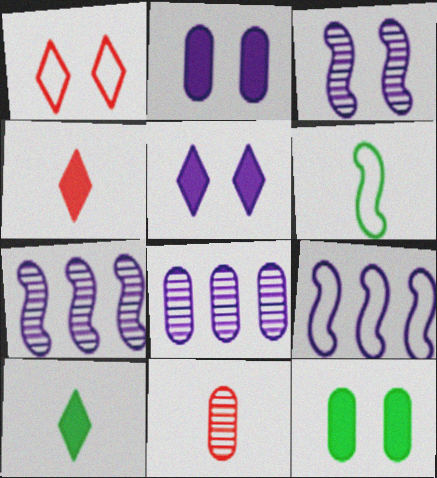[[1, 3, 12]]